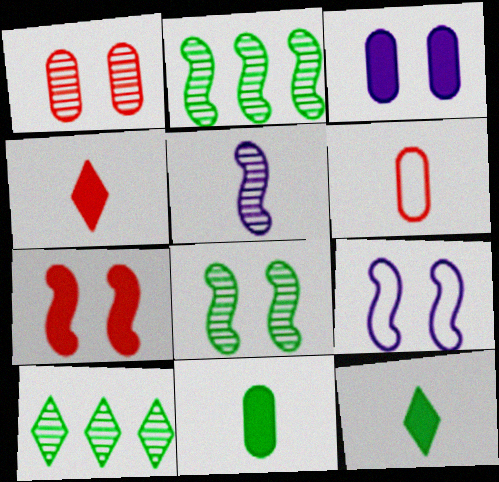[[1, 5, 10], 
[5, 6, 12], 
[7, 8, 9]]